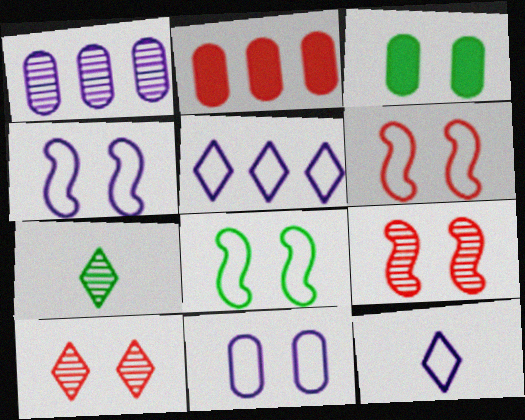[[1, 7, 9], 
[2, 4, 7], 
[3, 4, 10], 
[4, 6, 8]]